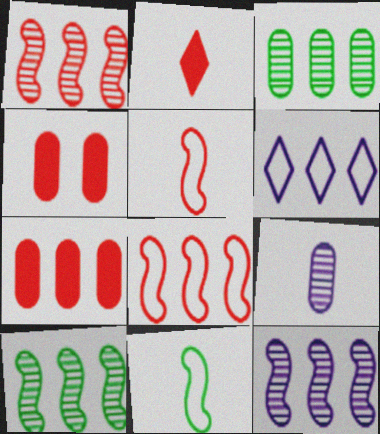[[1, 10, 12], 
[2, 9, 11], 
[6, 7, 10]]